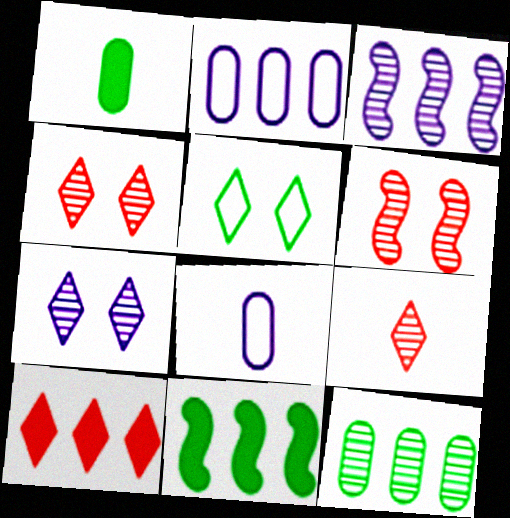[[4, 8, 11]]